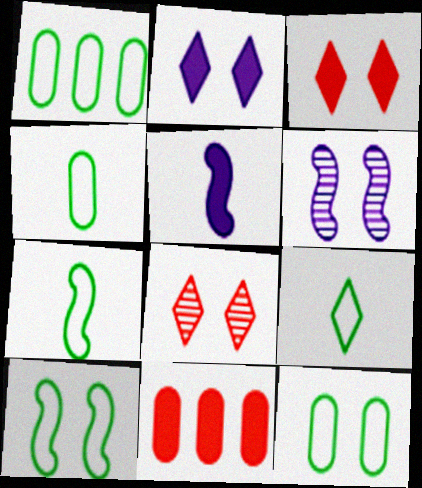[[1, 4, 12], 
[1, 5, 8], 
[1, 9, 10], 
[3, 6, 12], 
[4, 7, 9], 
[6, 9, 11]]